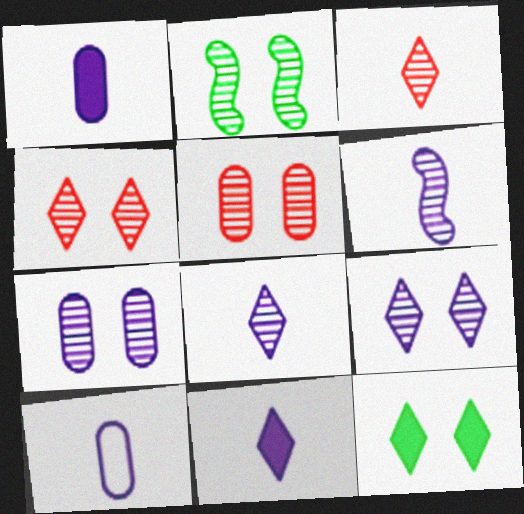[[2, 4, 7], 
[2, 5, 9], 
[6, 10, 11]]